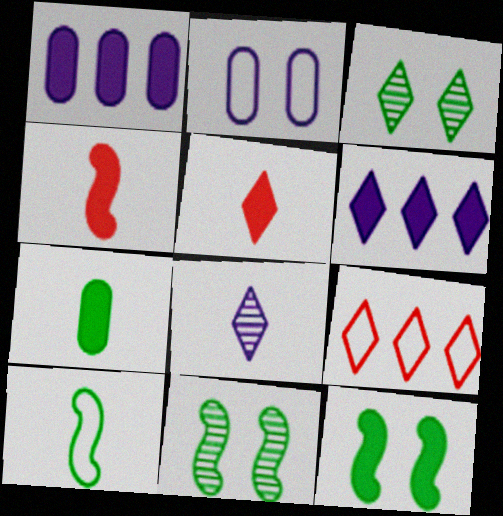[[1, 5, 12], 
[2, 9, 10]]